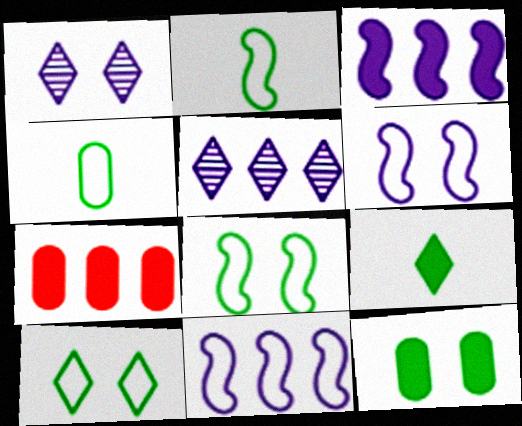[[1, 2, 7]]